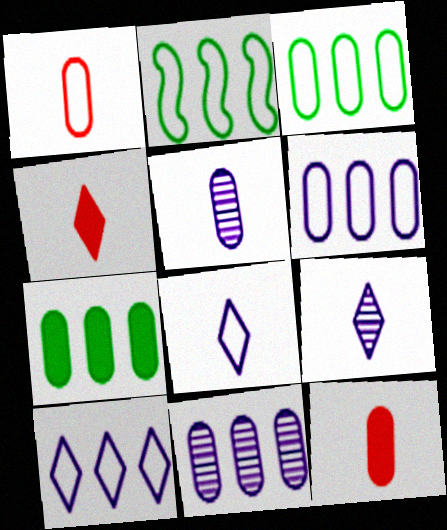[]